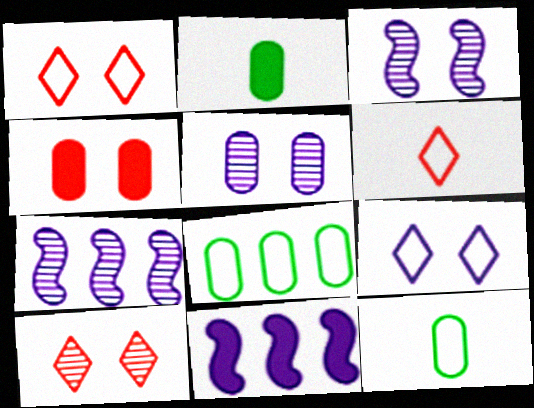[[1, 2, 7], 
[10, 11, 12]]